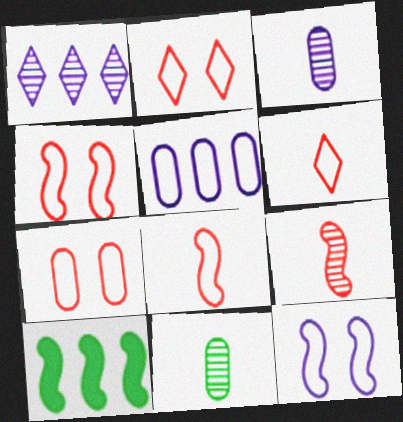[[2, 3, 10], 
[2, 4, 7], 
[9, 10, 12]]